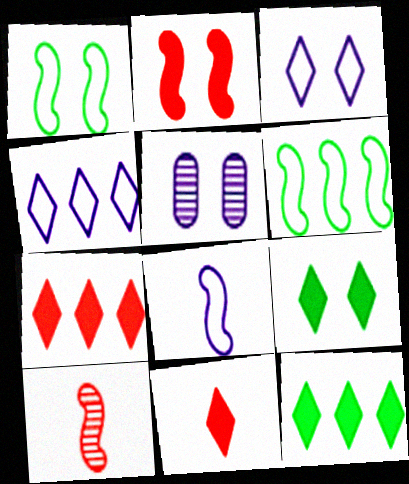[[5, 6, 11]]